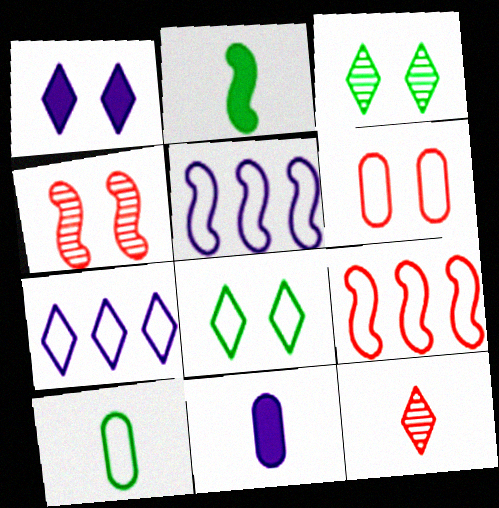[[2, 4, 5], 
[3, 9, 11]]